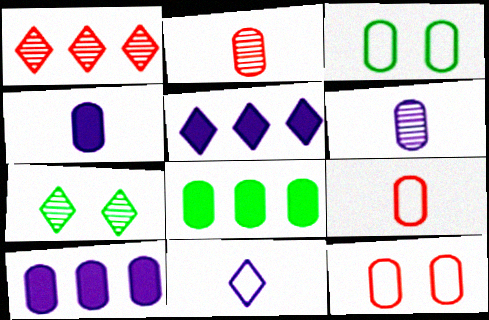[[2, 3, 10], 
[6, 8, 12]]